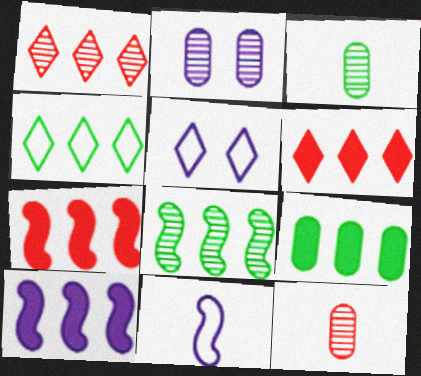[[3, 5, 7], 
[4, 8, 9], 
[6, 9, 10]]